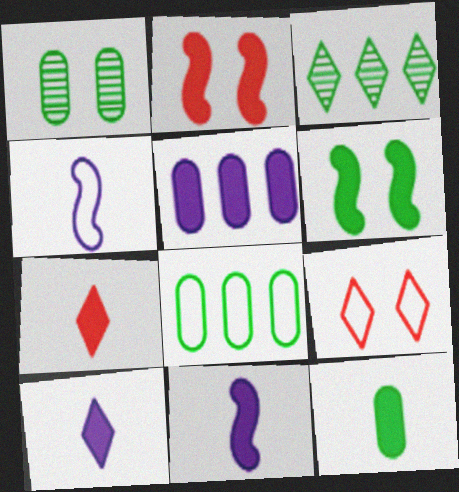[[1, 8, 12], 
[3, 9, 10], 
[4, 8, 9], 
[5, 6, 7], 
[7, 11, 12]]